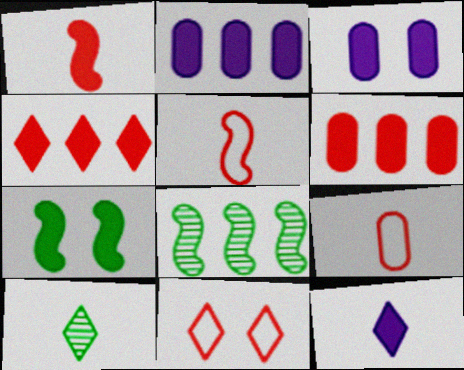[[6, 7, 12]]